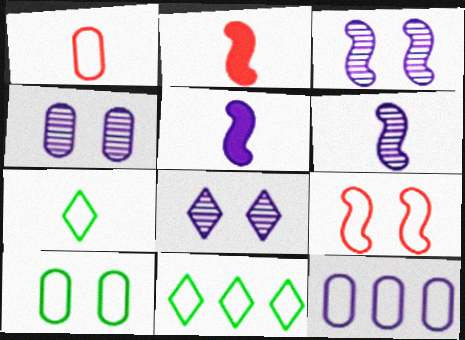[[1, 10, 12], 
[2, 4, 11], 
[3, 4, 8], 
[5, 8, 12], 
[7, 9, 12]]